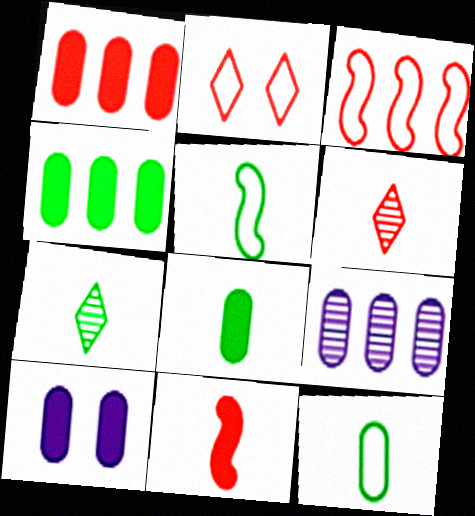[[1, 8, 10], 
[3, 7, 10], 
[5, 7, 8]]